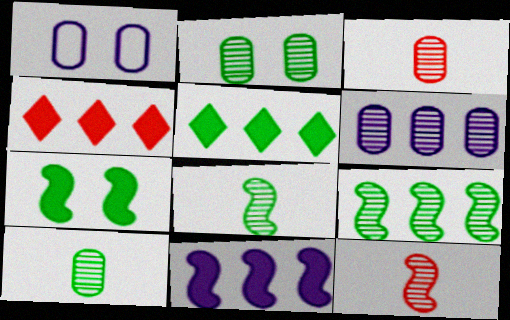[[1, 4, 8], 
[1, 5, 12], 
[2, 3, 6]]